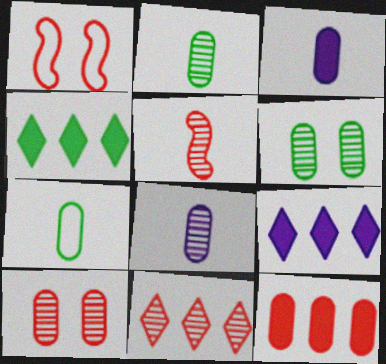[[1, 2, 9], 
[1, 4, 8], 
[5, 10, 11]]